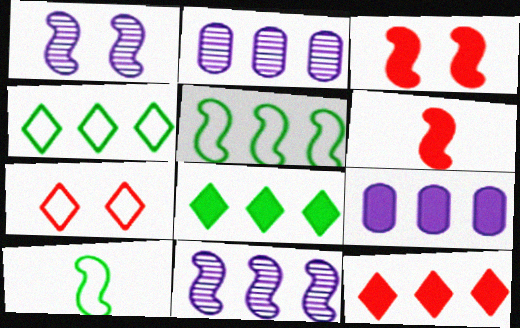[[1, 5, 6], 
[2, 5, 12], 
[3, 10, 11]]